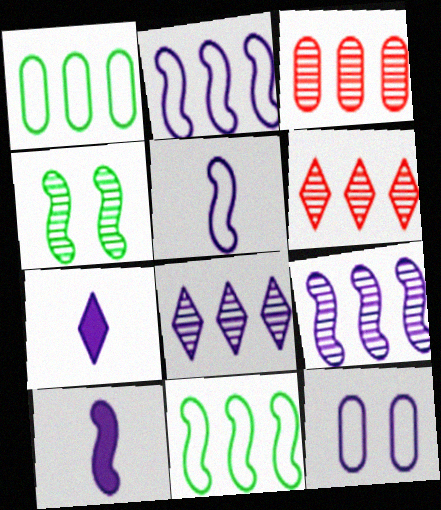[[7, 9, 12], 
[8, 10, 12]]